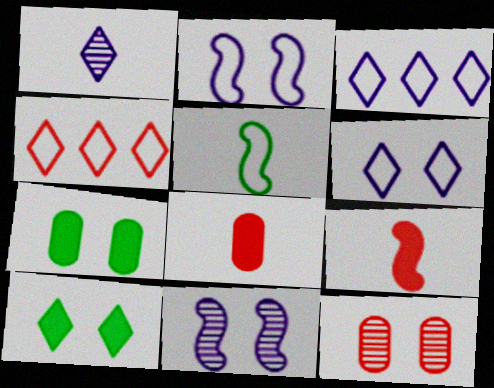[[1, 4, 10], 
[1, 5, 8], 
[2, 10, 12], 
[4, 9, 12]]